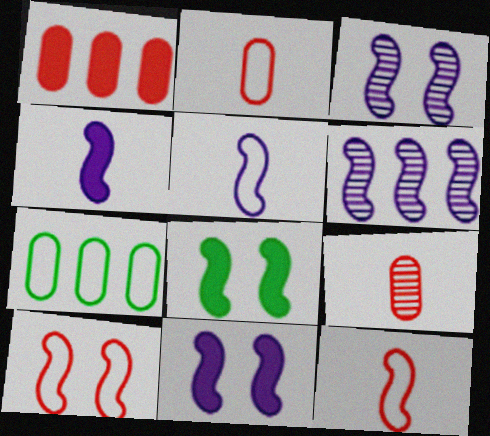[[3, 8, 10], 
[5, 6, 11], 
[6, 8, 12]]